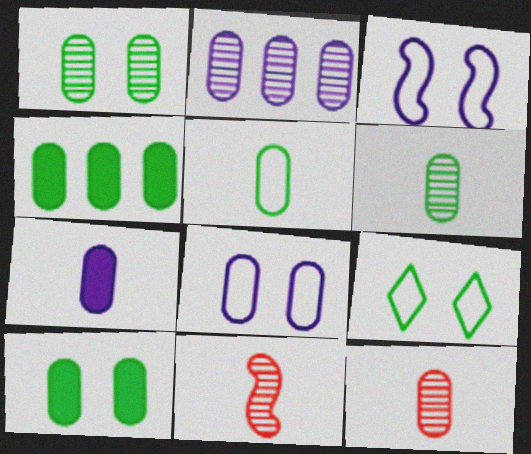[[1, 2, 12], 
[1, 4, 5], 
[2, 7, 8], 
[4, 8, 12], 
[5, 7, 12]]